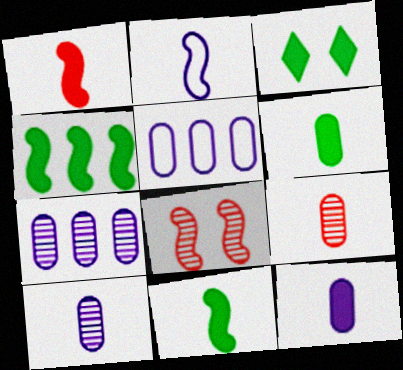[[2, 4, 8], 
[3, 4, 6]]